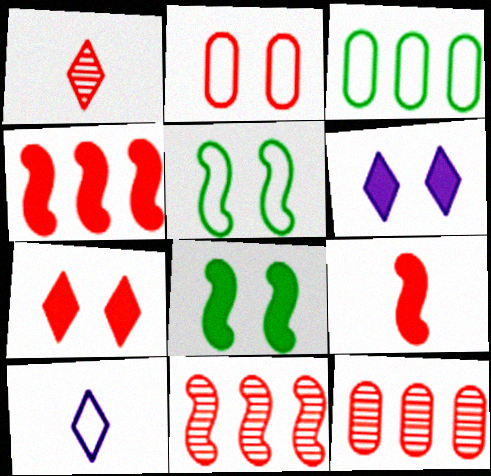[[1, 2, 4], 
[8, 10, 12]]